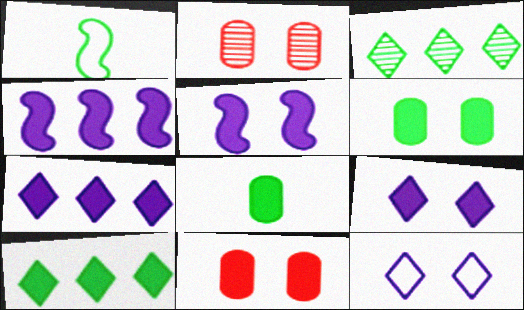[[1, 2, 7], 
[1, 3, 6]]